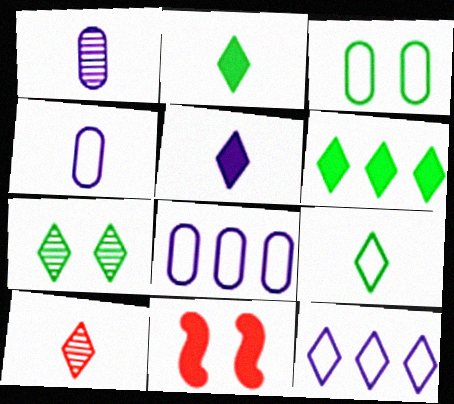[[5, 9, 10], 
[6, 7, 9]]